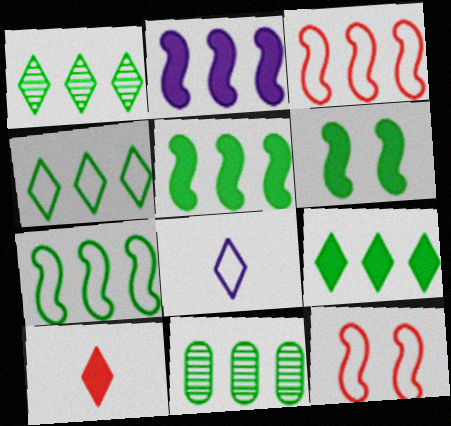[[1, 4, 9], 
[4, 5, 11], 
[7, 9, 11]]